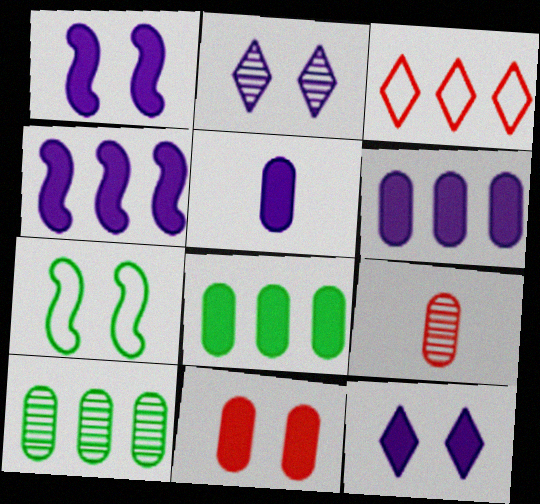[[2, 7, 11], 
[3, 4, 10], 
[4, 5, 12], 
[5, 8, 11]]